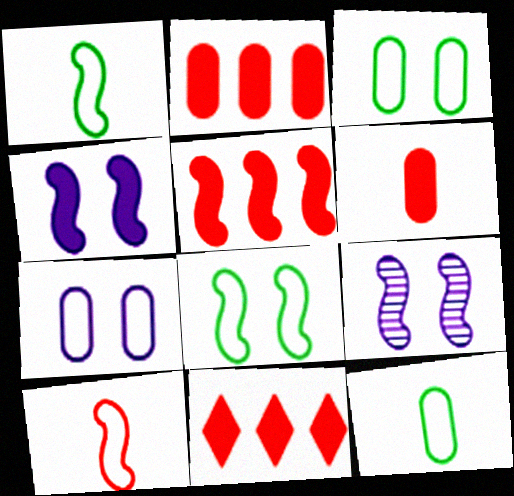[[1, 5, 9], 
[2, 5, 11], 
[9, 11, 12]]